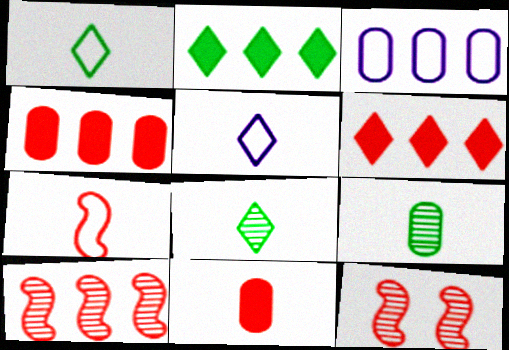[[2, 3, 10]]